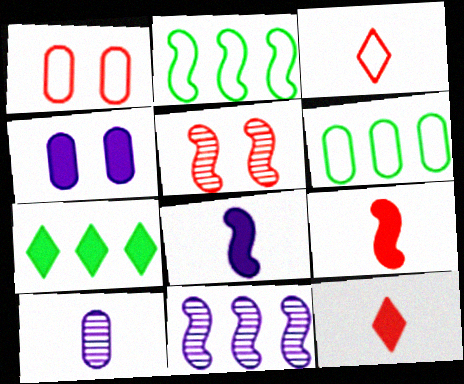[[2, 5, 8], 
[4, 7, 9]]